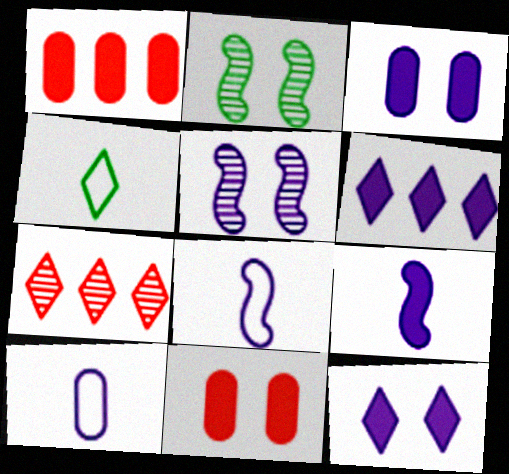[[1, 4, 5], 
[3, 6, 9], 
[4, 7, 12], 
[5, 6, 10]]